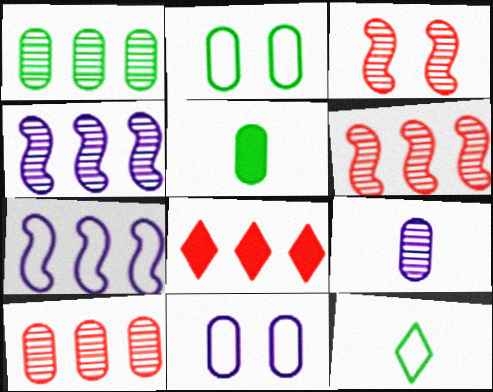[[1, 2, 5], 
[1, 7, 8], 
[5, 10, 11]]